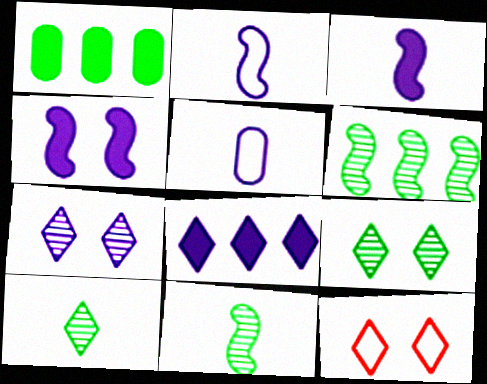[[8, 10, 12]]